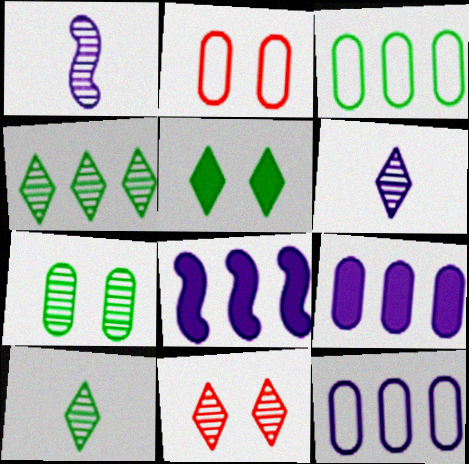[[2, 8, 10], 
[4, 6, 11]]